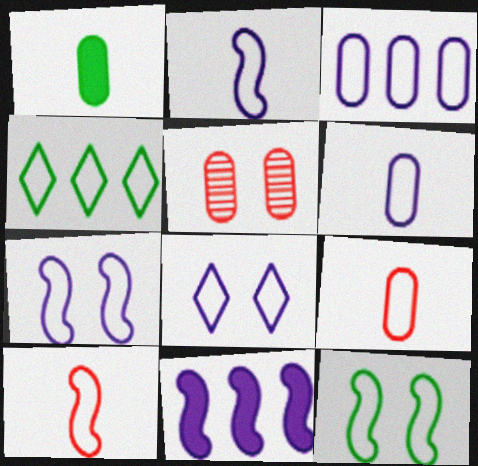[[1, 3, 5], 
[2, 3, 8], 
[4, 7, 9]]